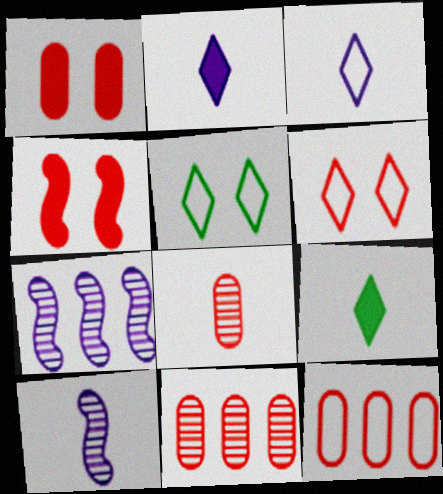[[1, 8, 12]]